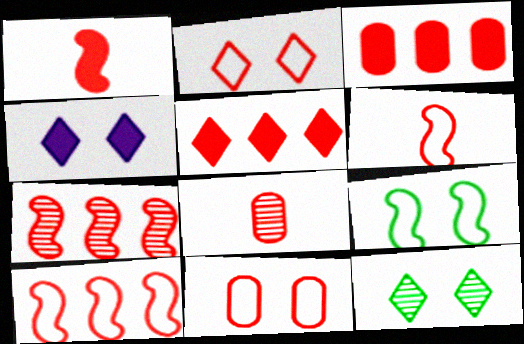[[2, 4, 12], 
[3, 8, 11]]